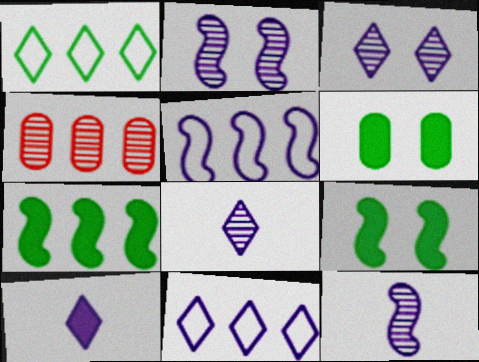[[3, 10, 11], 
[4, 7, 11]]